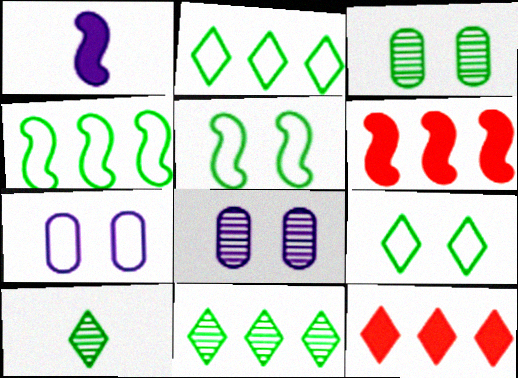[[6, 7, 10]]